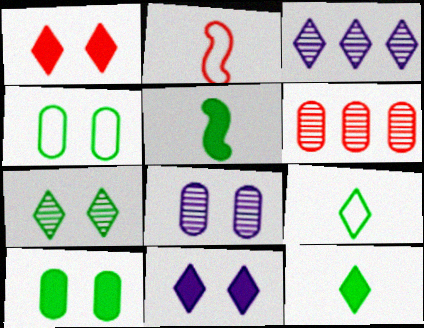[[1, 2, 6], 
[1, 3, 9], 
[2, 3, 10]]